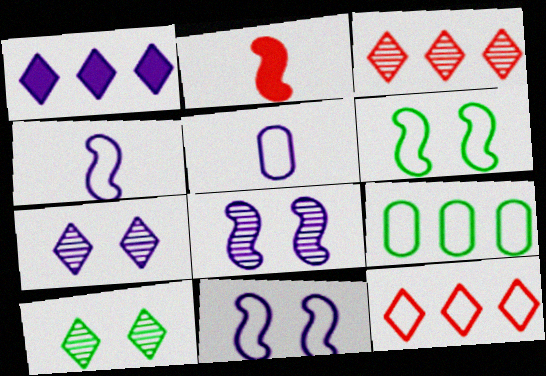[[1, 5, 8], 
[2, 7, 9], 
[5, 6, 12]]